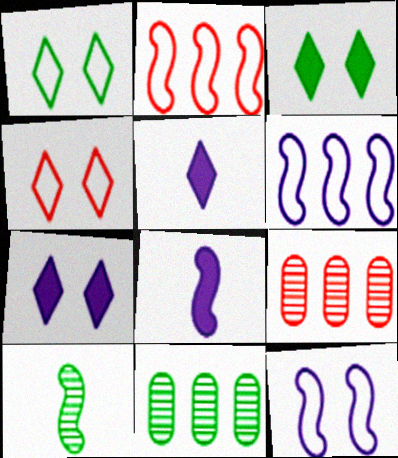[[1, 8, 9], 
[4, 8, 11]]